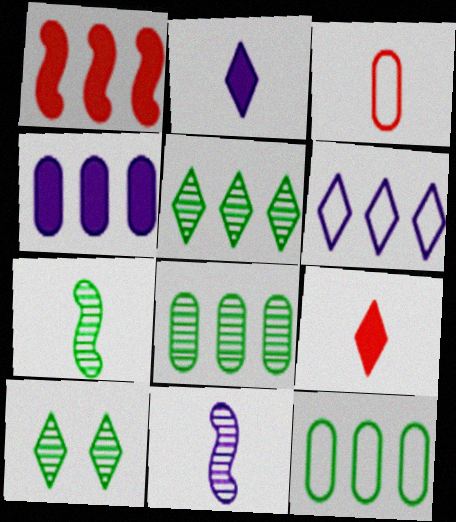[[1, 6, 8], 
[2, 3, 7], 
[6, 9, 10], 
[7, 8, 10]]